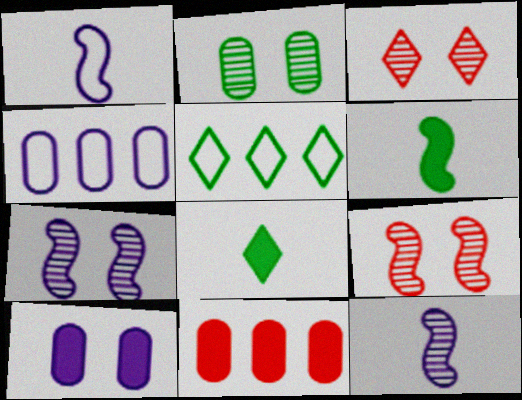[[2, 3, 7], 
[2, 5, 6], 
[3, 4, 6], 
[4, 8, 9]]